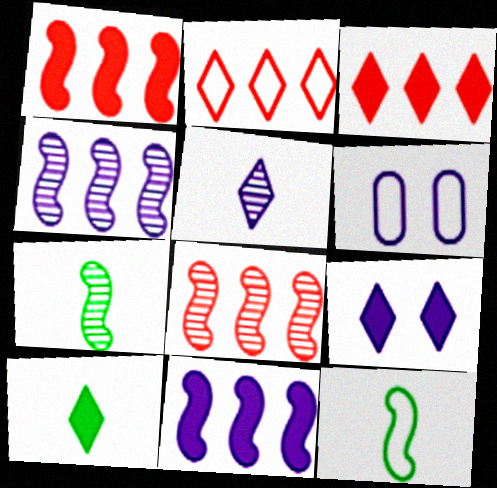[[2, 6, 12], 
[3, 6, 7], 
[3, 9, 10], 
[5, 6, 11], 
[6, 8, 10]]